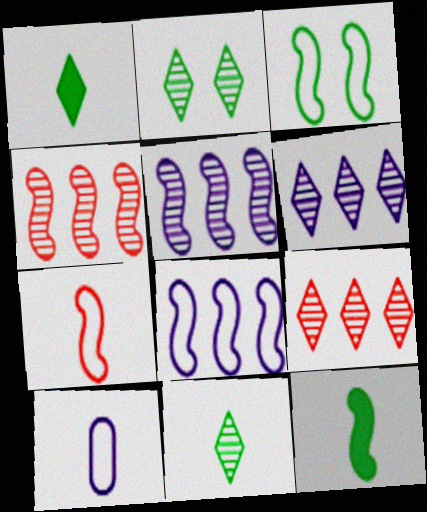[[3, 7, 8]]